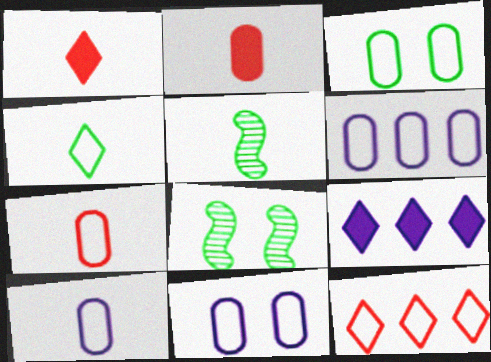[[1, 5, 10], 
[1, 6, 8], 
[3, 6, 7], 
[6, 10, 11], 
[7, 8, 9]]